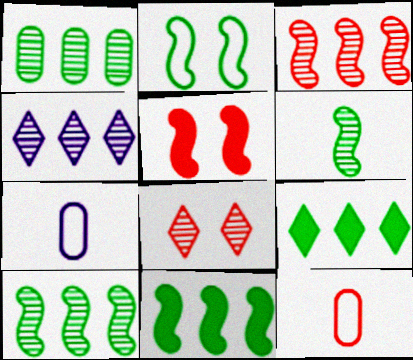[[1, 3, 4], 
[2, 6, 11], 
[7, 8, 11]]